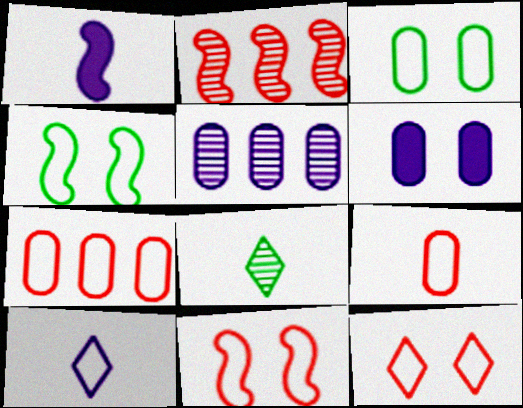[[1, 2, 4], 
[1, 8, 9], 
[4, 7, 10]]